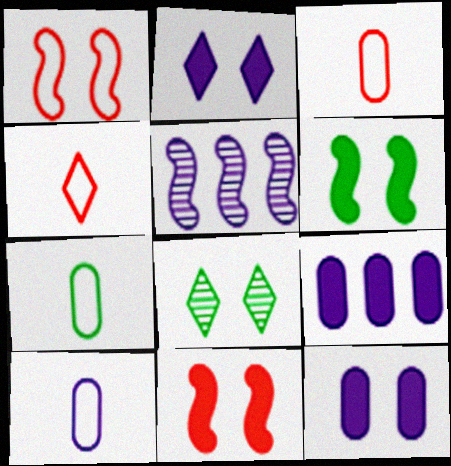[[1, 8, 12], 
[2, 5, 10], 
[3, 7, 10]]